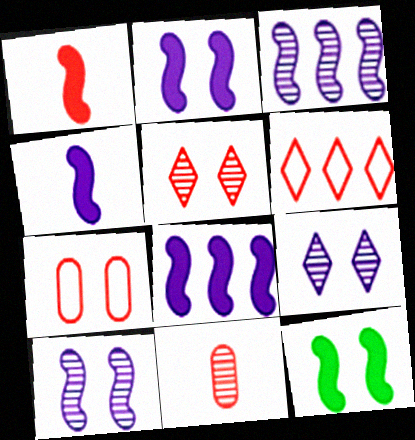[[1, 8, 12], 
[2, 4, 8], 
[7, 9, 12]]